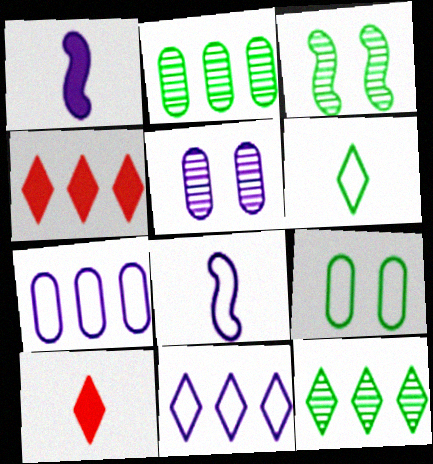[[1, 5, 11], 
[3, 7, 10], 
[4, 11, 12]]